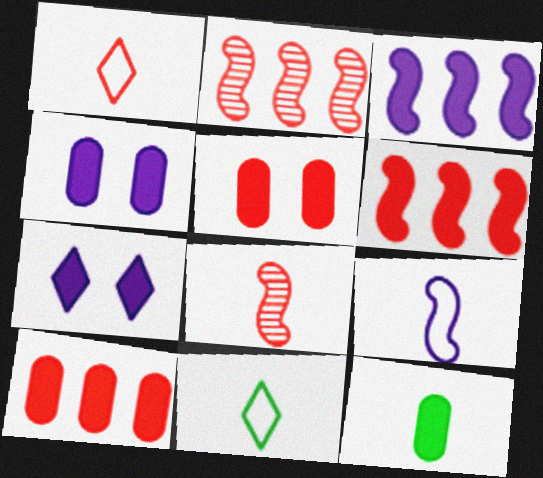[[1, 2, 5], 
[2, 4, 11], 
[4, 10, 12], 
[6, 7, 12]]